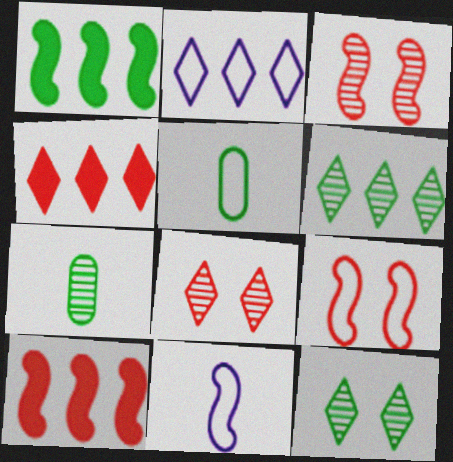[[1, 3, 11], 
[1, 5, 12], 
[2, 4, 6], 
[2, 5, 9]]